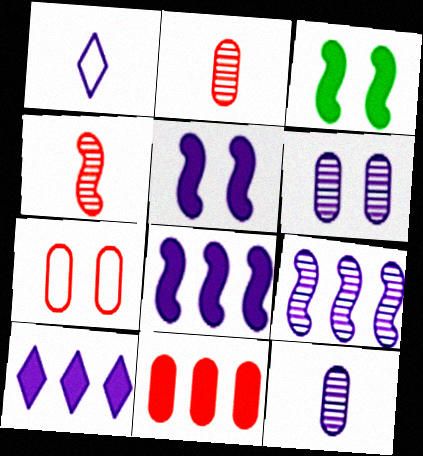[[1, 6, 8], 
[2, 7, 11]]